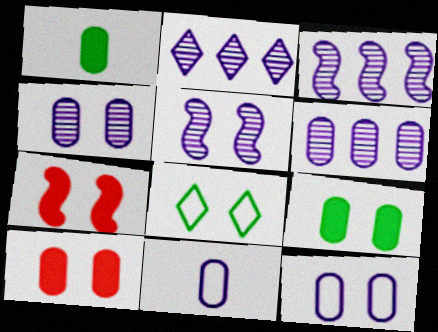[[2, 3, 6], 
[4, 7, 8], 
[5, 8, 10]]